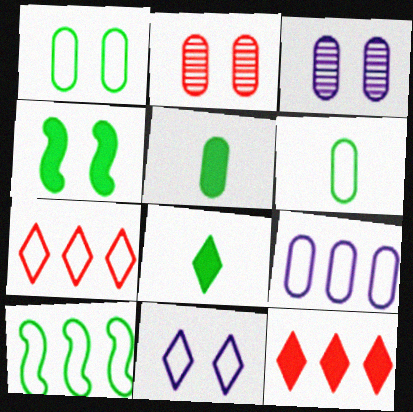[[2, 4, 11], 
[2, 5, 9], 
[7, 9, 10]]